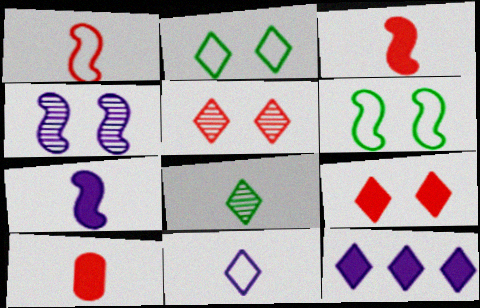[]